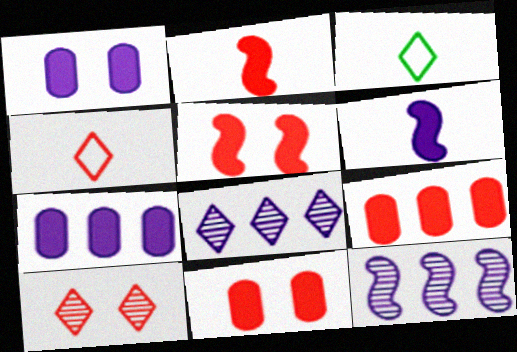[[3, 11, 12]]